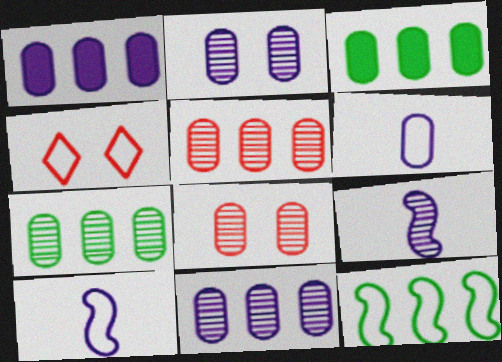[[1, 2, 6], 
[3, 4, 9], 
[3, 6, 8], 
[4, 6, 12], 
[5, 7, 11]]